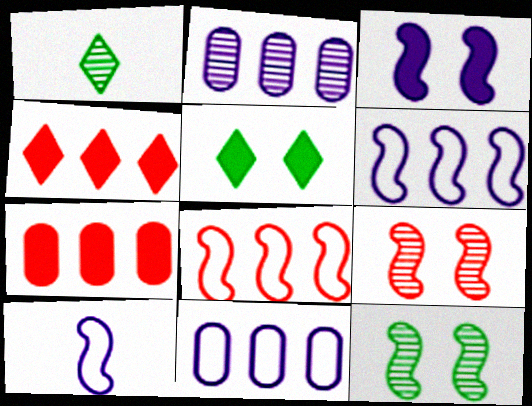[[1, 2, 9]]